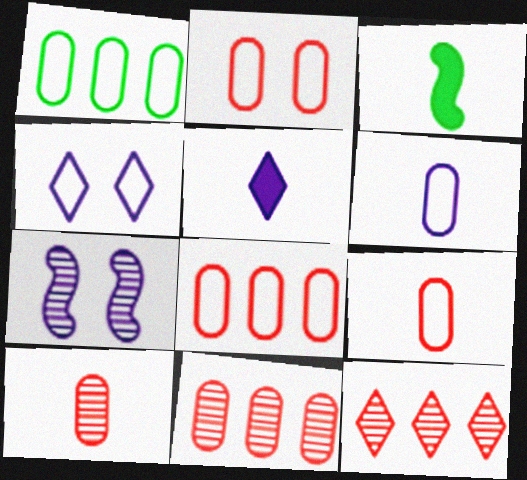[[1, 2, 6], 
[2, 8, 9], 
[3, 4, 11]]